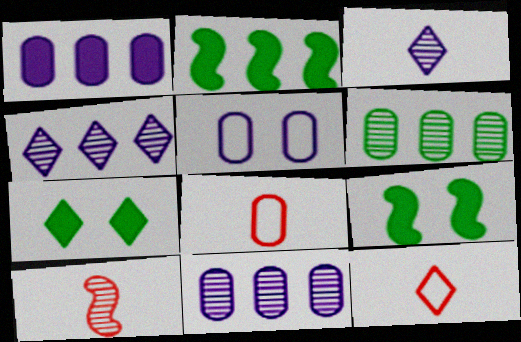[[4, 7, 12], 
[4, 8, 9], 
[9, 11, 12]]